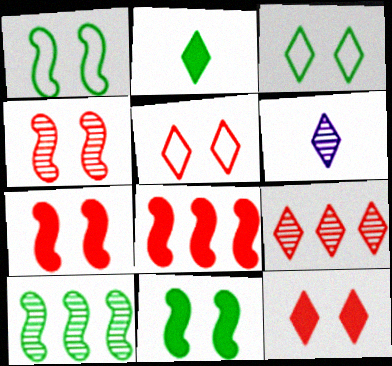[]